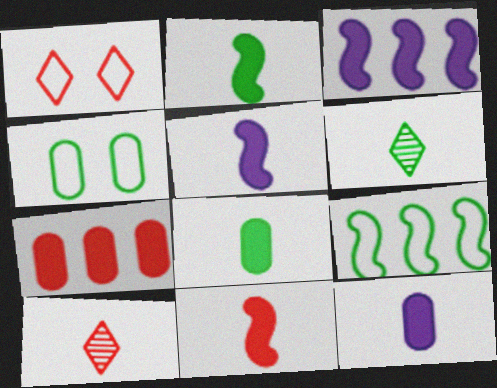[[2, 5, 11], 
[3, 4, 10]]